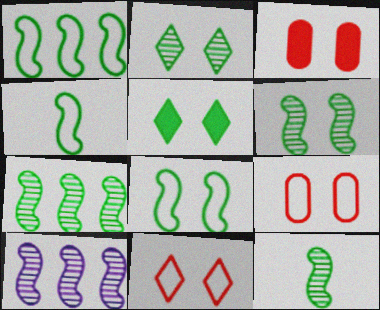[[1, 4, 8], 
[6, 7, 12]]